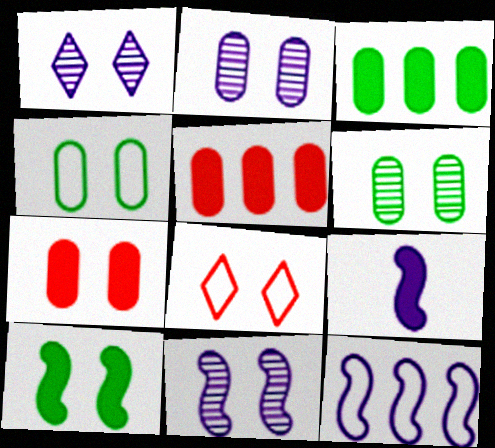[[1, 2, 11], 
[2, 4, 7], 
[2, 8, 10], 
[9, 11, 12]]